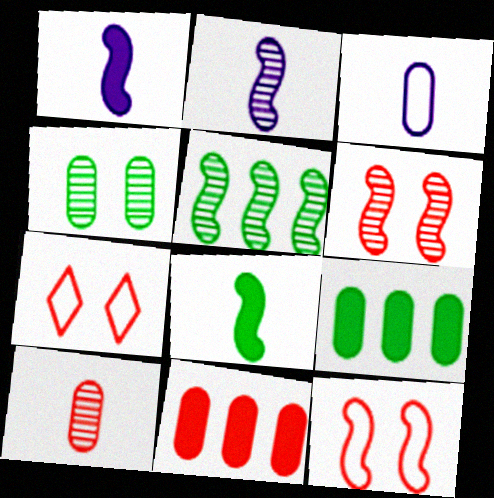[[1, 5, 12], 
[2, 5, 6], 
[2, 7, 9], 
[3, 4, 11]]